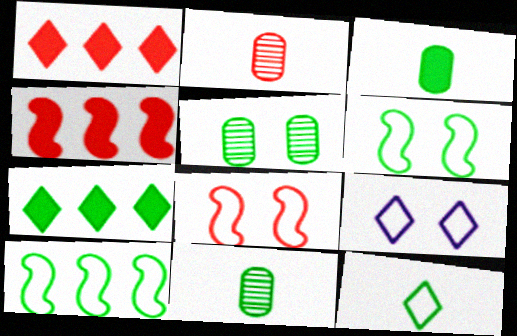[[1, 2, 8], 
[4, 9, 11], 
[6, 7, 11]]